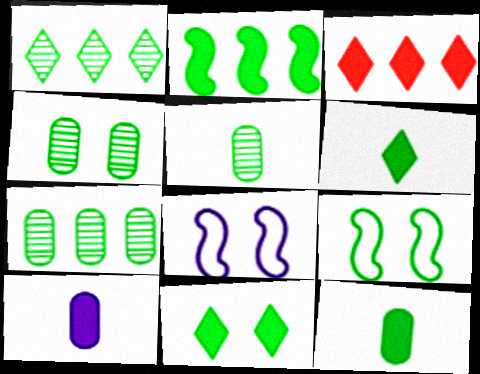[[1, 9, 12], 
[2, 11, 12], 
[3, 5, 8], 
[4, 5, 7], 
[4, 9, 11], 
[6, 7, 9]]